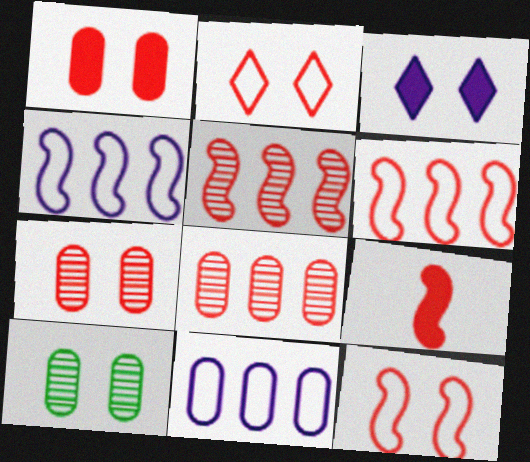[[2, 8, 9], 
[3, 10, 12], 
[5, 9, 12]]